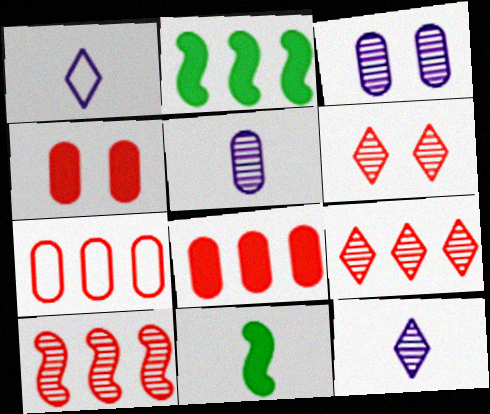[]